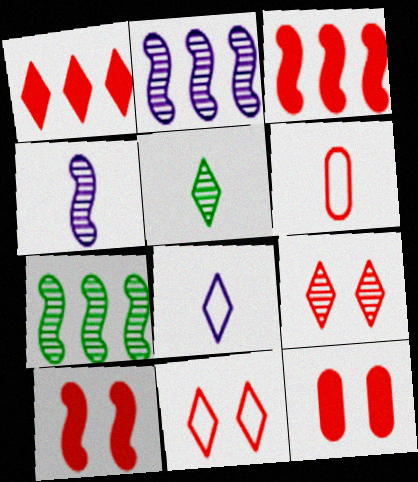[[3, 6, 9], 
[7, 8, 12]]